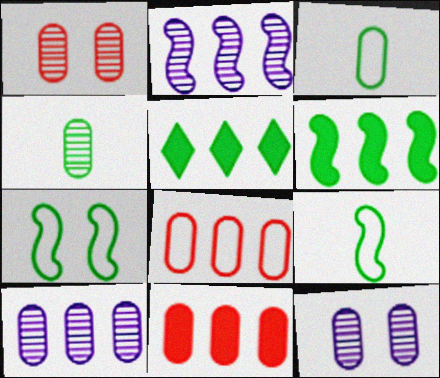[[1, 4, 10], 
[2, 5, 8], 
[3, 11, 12], 
[4, 5, 7]]